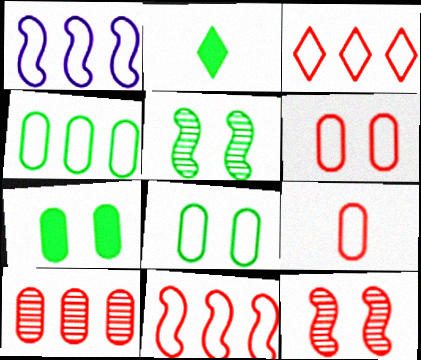[[1, 3, 4], 
[2, 4, 5]]